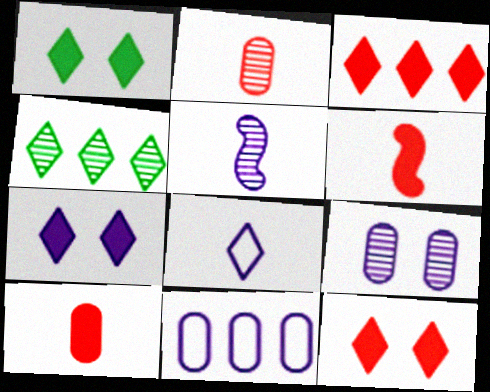[[1, 7, 12], 
[4, 8, 12], 
[5, 7, 11]]